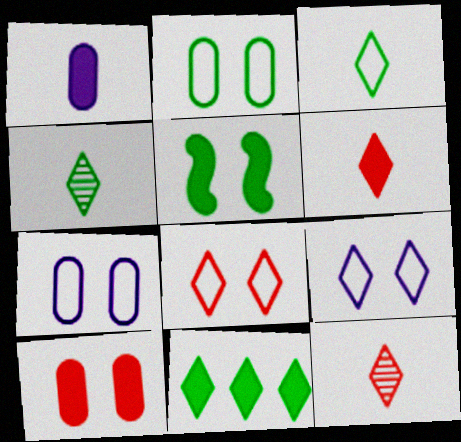[[9, 11, 12]]